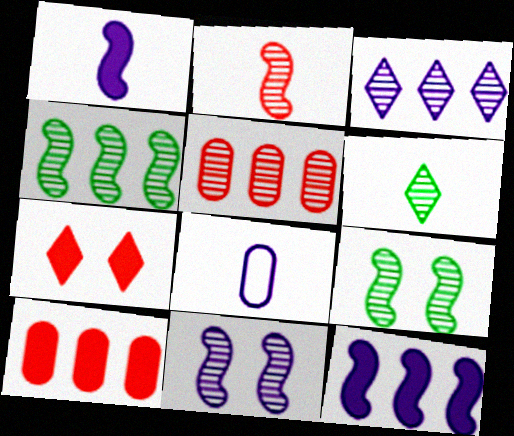[[2, 4, 11], 
[3, 4, 5], 
[4, 7, 8], 
[5, 6, 11]]